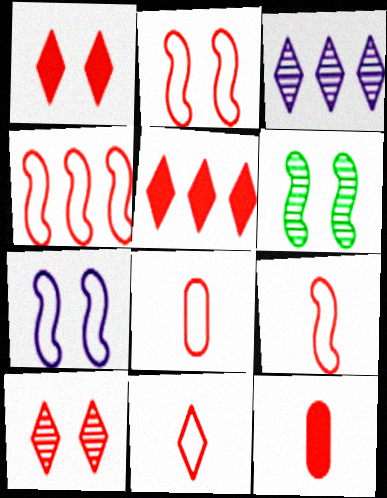[[2, 4, 9], 
[4, 10, 12], 
[5, 10, 11], 
[8, 9, 11]]